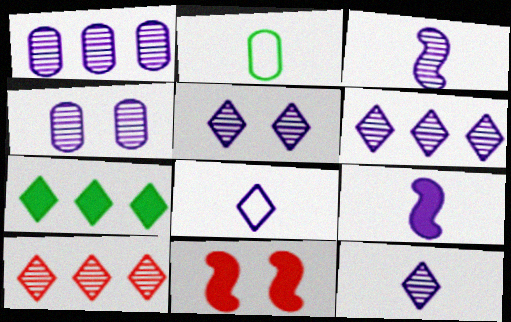[[1, 3, 5], 
[2, 6, 11], 
[3, 4, 6], 
[5, 6, 12]]